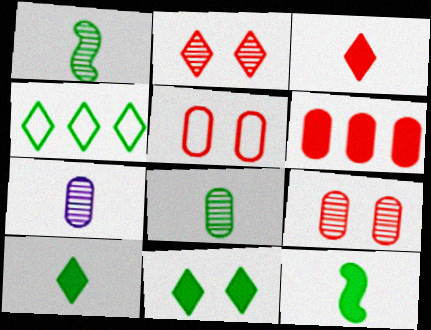[]